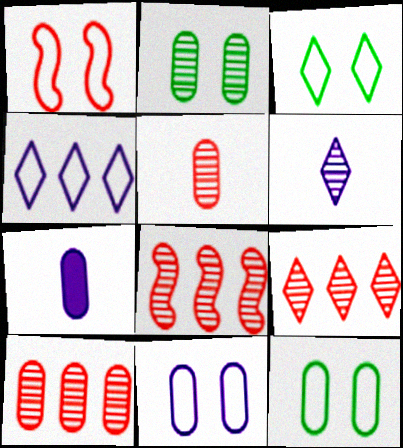[[1, 3, 11], 
[2, 6, 8], 
[3, 7, 8], 
[7, 10, 12], 
[8, 9, 10]]